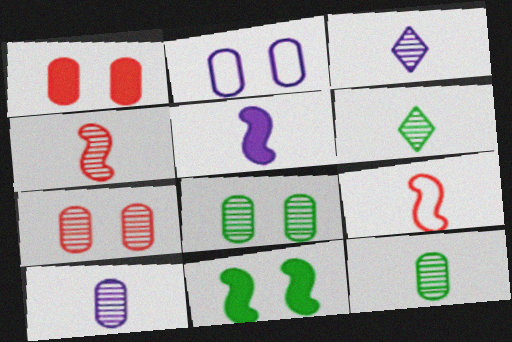[[1, 2, 8], 
[3, 4, 12], 
[4, 6, 10]]